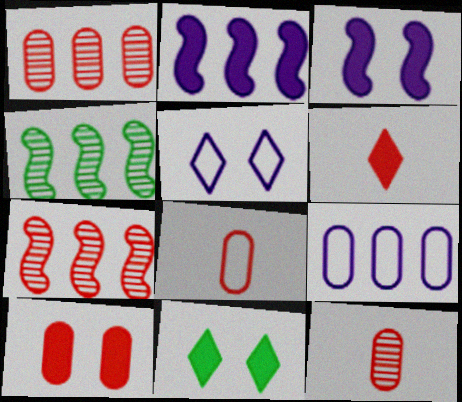[[1, 8, 10], 
[3, 10, 11]]